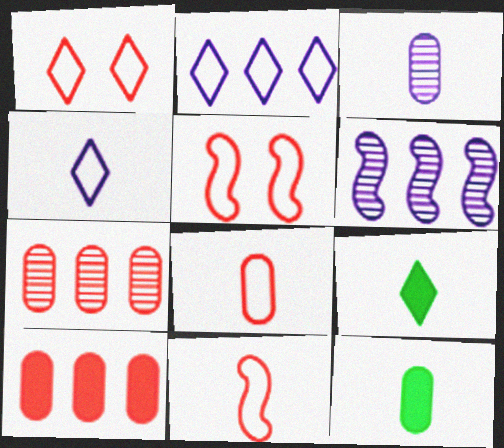[[1, 6, 12], 
[3, 8, 12], 
[3, 9, 11]]